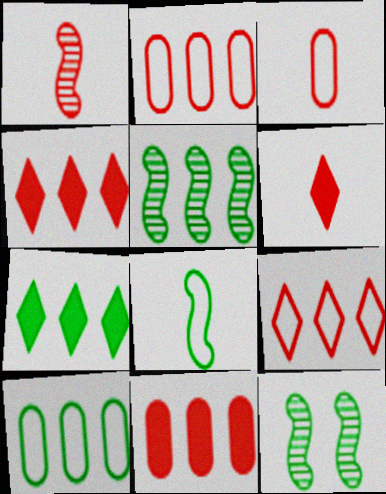[[1, 3, 6], 
[5, 7, 10]]